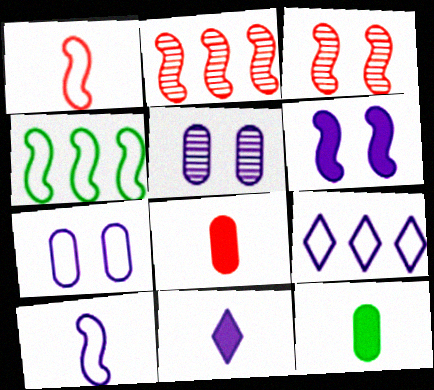[[3, 9, 12], 
[7, 9, 10]]